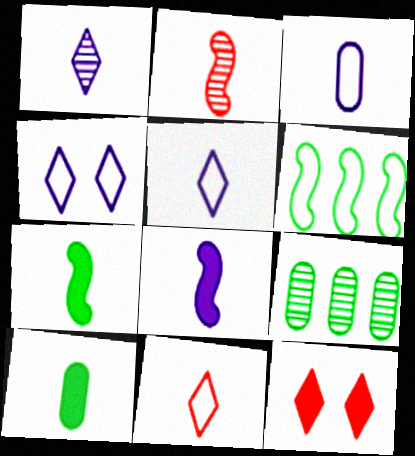[[1, 3, 8], 
[2, 5, 10]]